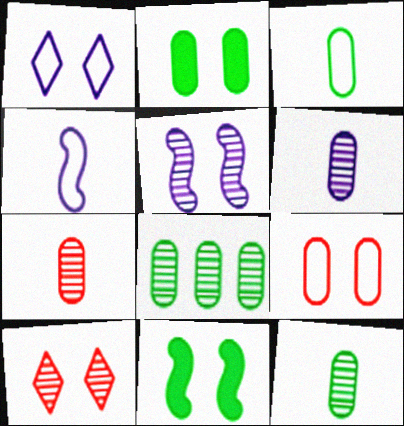[[2, 3, 8], 
[6, 7, 12]]